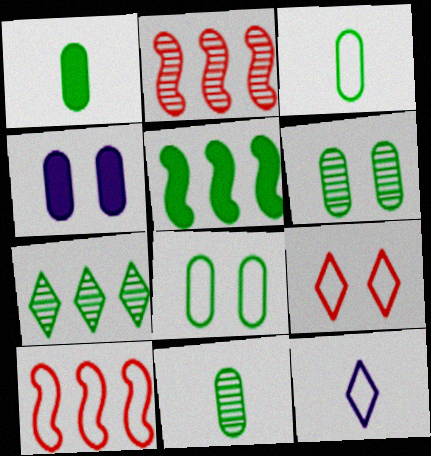[[1, 3, 11], 
[8, 10, 12]]